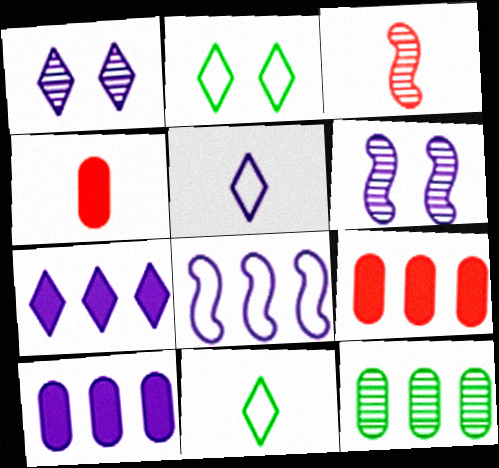[[1, 3, 12], 
[1, 5, 7], 
[2, 3, 10], 
[5, 6, 10], 
[6, 9, 11]]